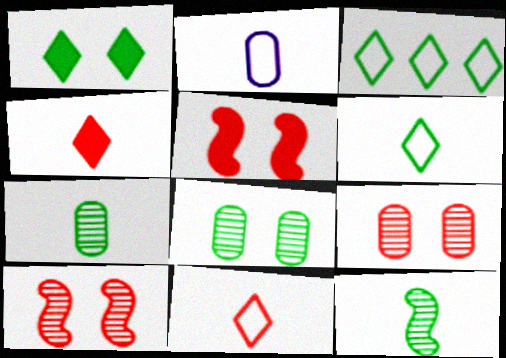[[2, 4, 12]]